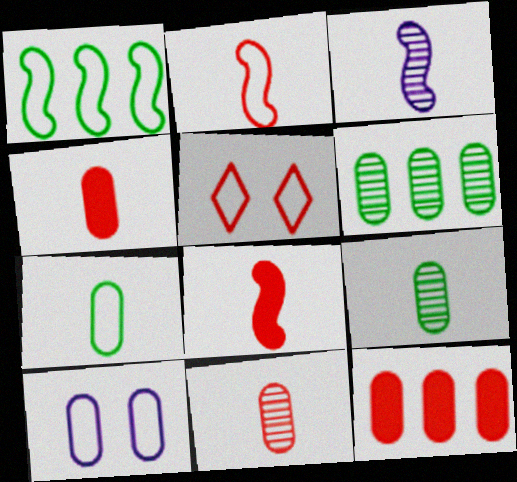[[4, 6, 10], 
[9, 10, 12]]